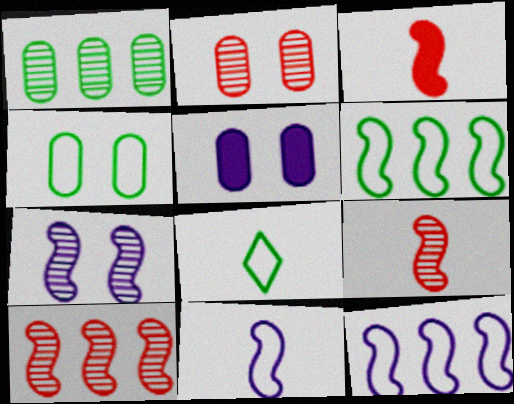[[2, 4, 5], 
[3, 6, 7], 
[4, 6, 8], 
[5, 8, 10]]